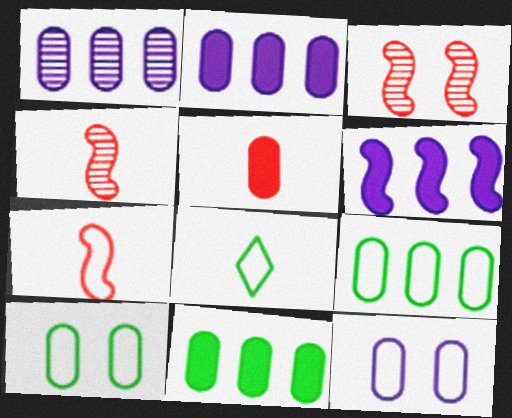[[1, 5, 10], 
[2, 3, 8]]